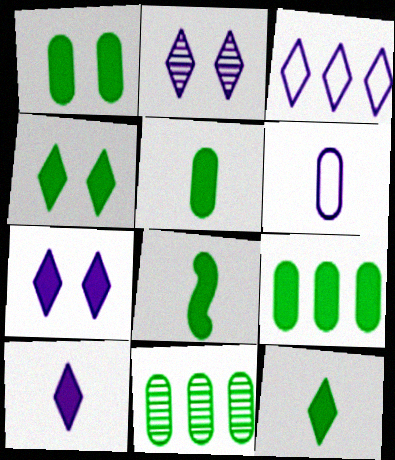[[1, 5, 9], 
[2, 3, 10], 
[4, 8, 9], 
[5, 8, 12]]